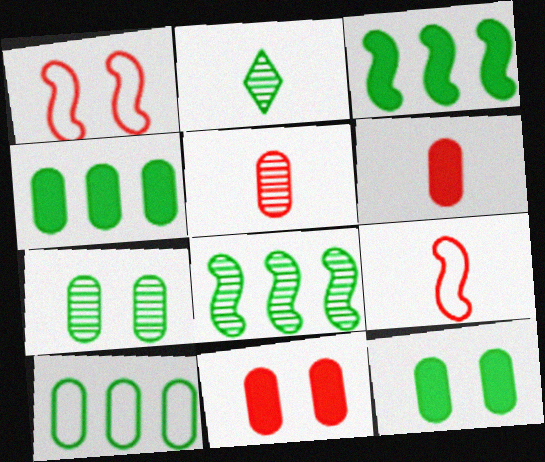[[2, 7, 8]]